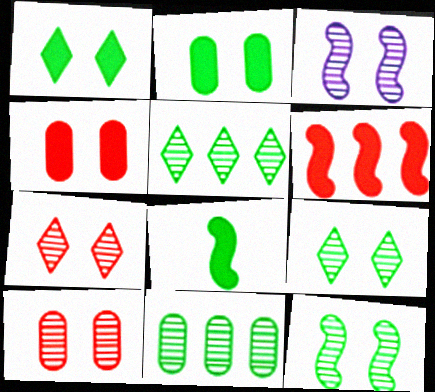[[3, 9, 10]]